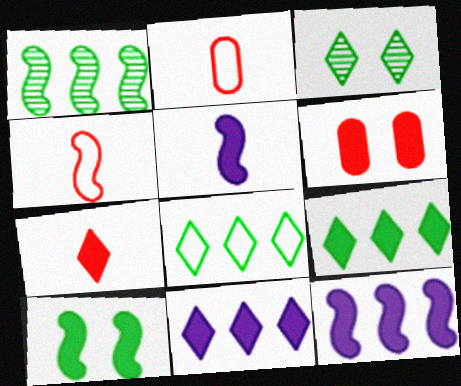[[2, 3, 12], 
[5, 6, 9]]